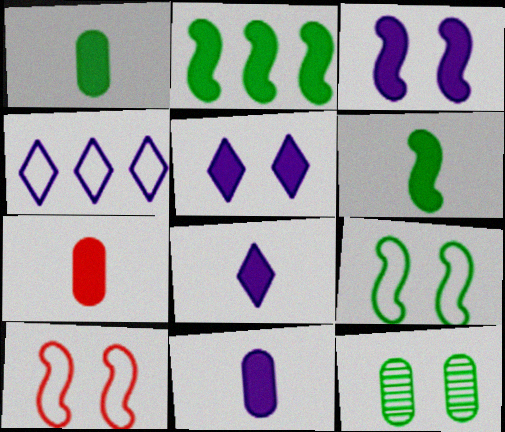[[1, 7, 11], 
[2, 5, 7], 
[5, 10, 12], 
[6, 7, 8]]